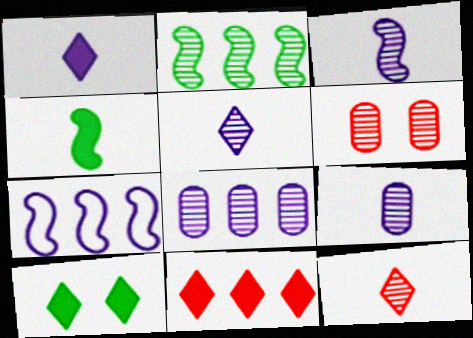[[1, 10, 11], 
[2, 5, 6], 
[3, 5, 9]]